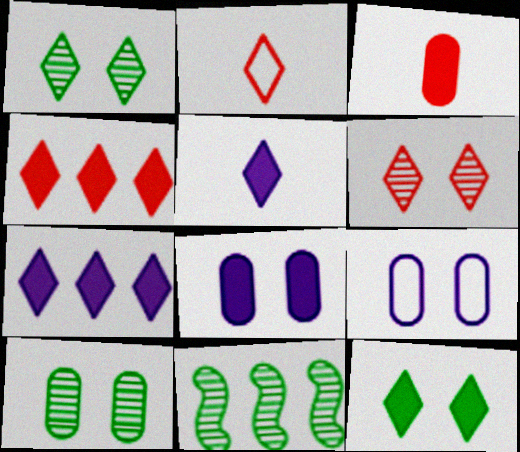[[1, 2, 7], 
[2, 4, 6], 
[2, 8, 11], 
[4, 5, 12]]